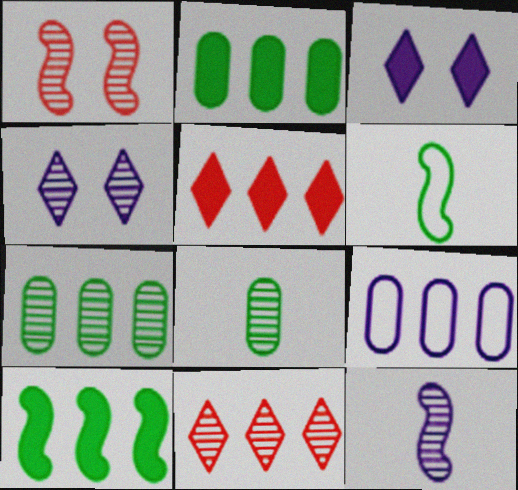[[3, 9, 12], 
[9, 10, 11]]